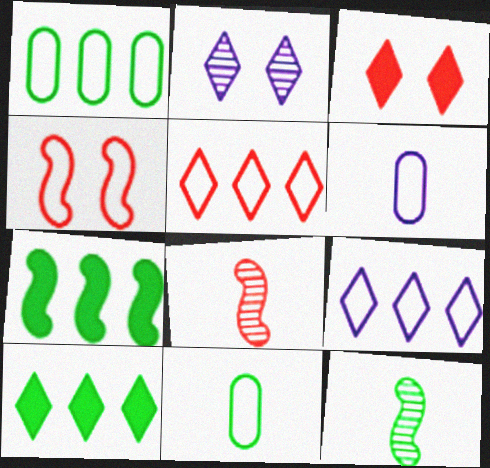[[4, 9, 11]]